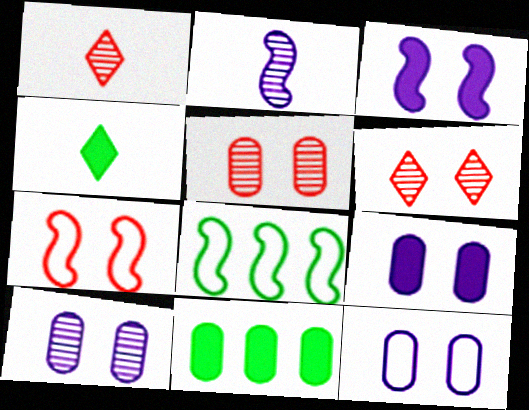[[1, 8, 9], 
[9, 10, 12]]